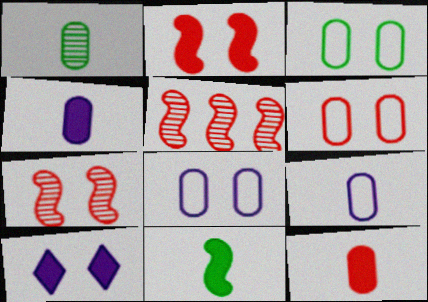[[1, 9, 12], 
[3, 6, 8], 
[3, 7, 10]]